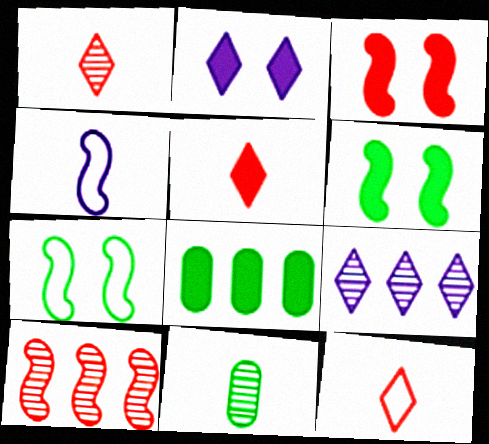[[1, 5, 12], 
[4, 5, 11], 
[4, 6, 10]]